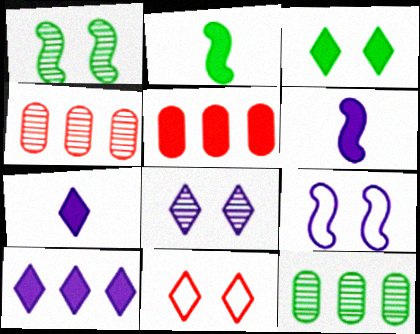[[3, 5, 6], 
[3, 8, 11], 
[6, 11, 12]]